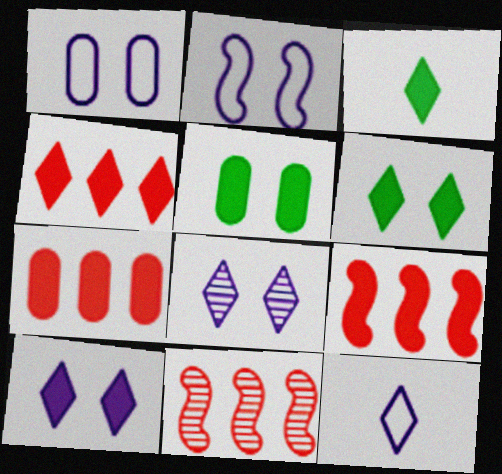[[1, 3, 11], 
[3, 4, 10], 
[4, 7, 9], 
[5, 11, 12]]